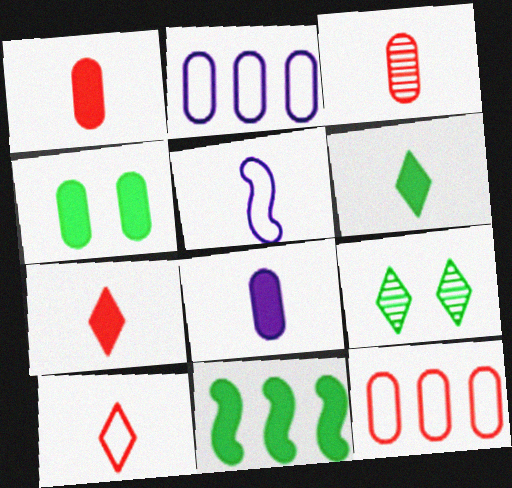[[2, 3, 4], 
[3, 5, 6], 
[4, 6, 11]]